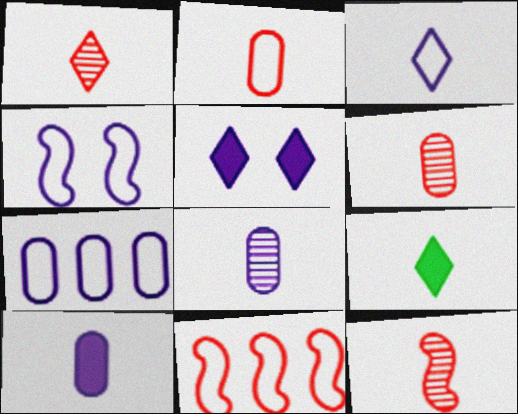[[1, 3, 9], 
[1, 6, 12], 
[3, 4, 7]]